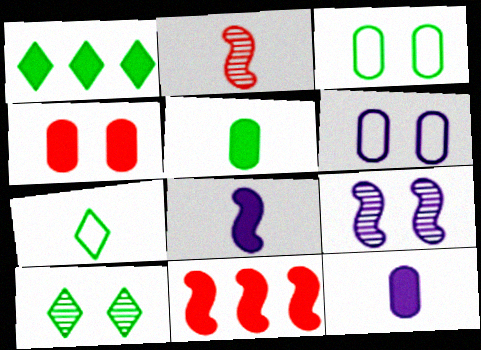[[1, 2, 6], 
[1, 4, 8], 
[1, 7, 10], 
[2, 7, 12]]